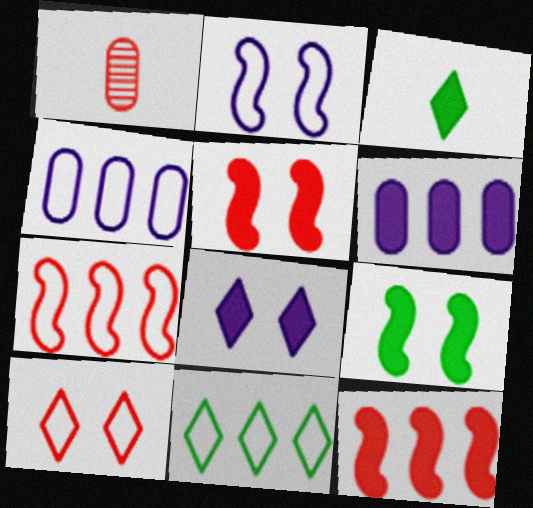[[1, 10, 12], 
[3, 5, 6], 
[4, 7, 11]]